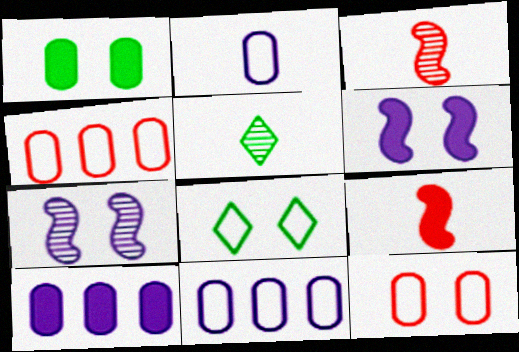[[2, 5, 9], 
[3, 8, 10], 
[4, 5, 6]]